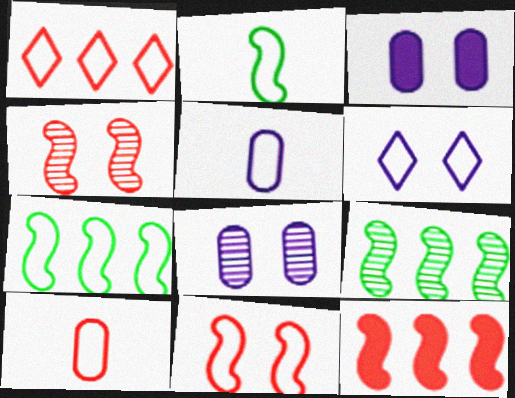[[1, 10, 11], 
[6, 7, 10]]